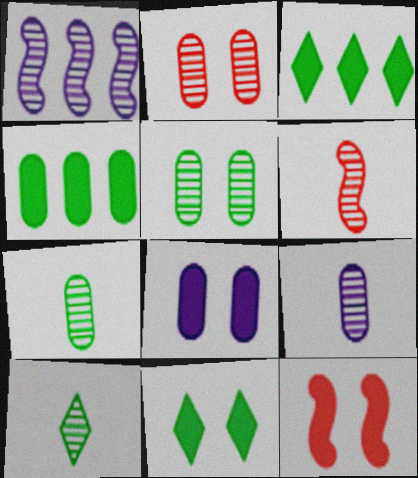[[1, 2, 10], 
[6, 9, 10], 
[8, 11, 12]]